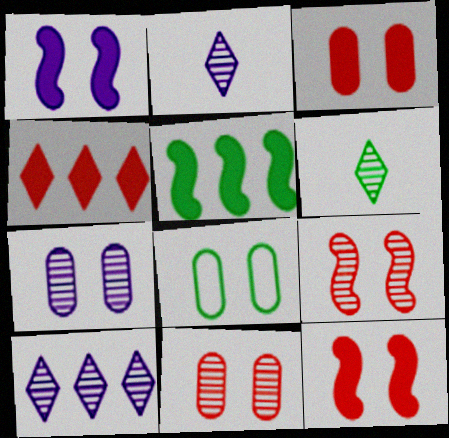[[3, 7, 8], 
[5, 6, 8]]